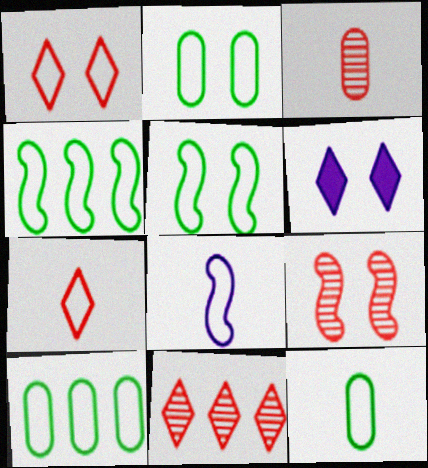[[1, 8, 10], 
[2, 6, 9], 
[2, 10, 12], 
[3, 4, 6], 
[3, 9, 11], 
[7, 8, 12]]